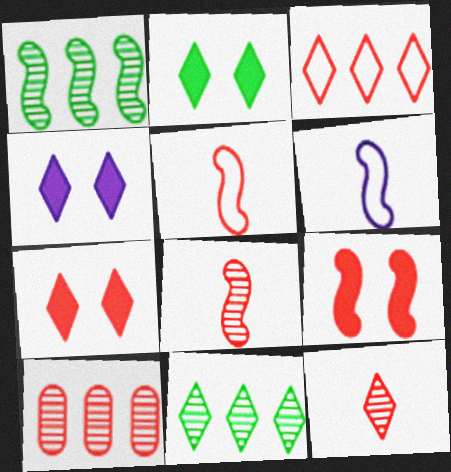[[1, 6, 9], 
[2, 4, 7], 
[2, 6, 10], 
[3, 7, 12], 
[5, 7, 10]]